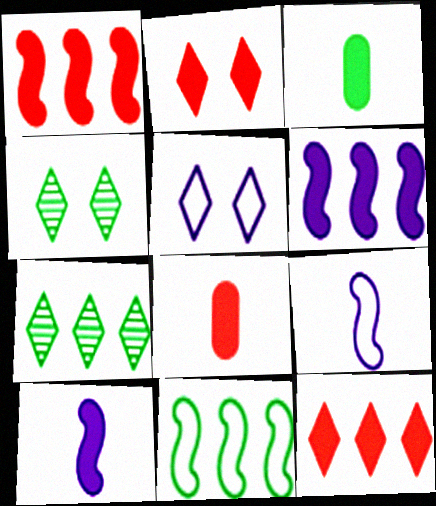[[1, 2, 8], 
[2, 3, 6], 
[2, 4, 5], 
[3, 4, 11]]